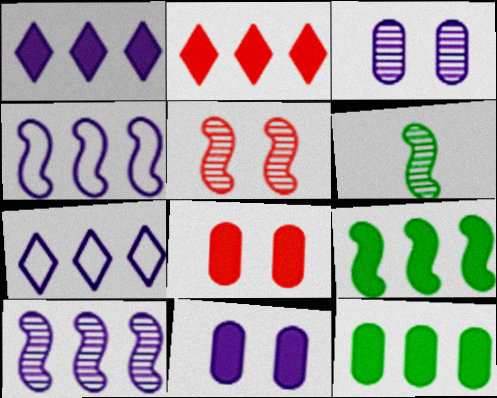[[5, 6, 10], 
[6, 7, 8]]